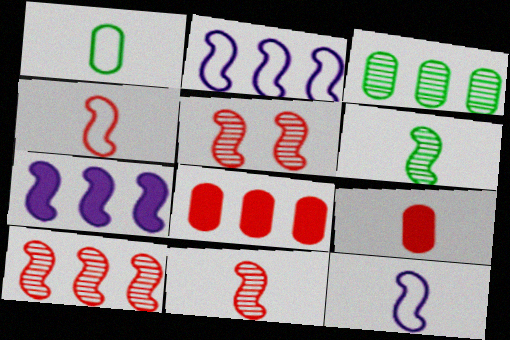[[5, 10, 11]]